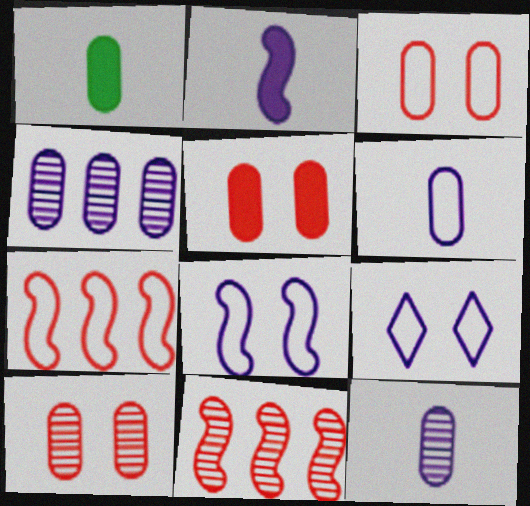[[1, 3, 4], 
[1, 9, 11], 
[2, 4, 9], 
[3, 5, 10]]